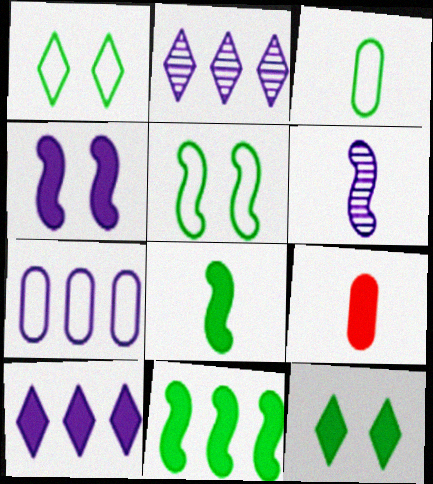[[2, 5, 9]]